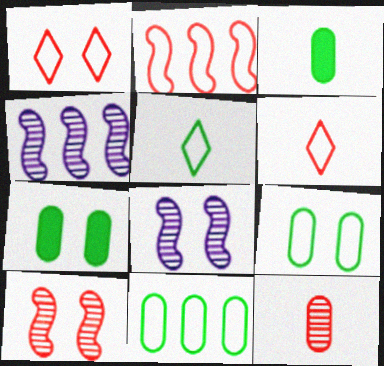[[1, 3, 4], 
[1, 7, 8], 
[4, 6, 7]]